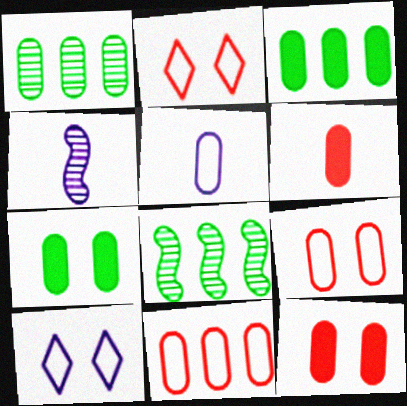[[1, 5, 12], 
[2, 3, 4], 
[6, 8, 10]]